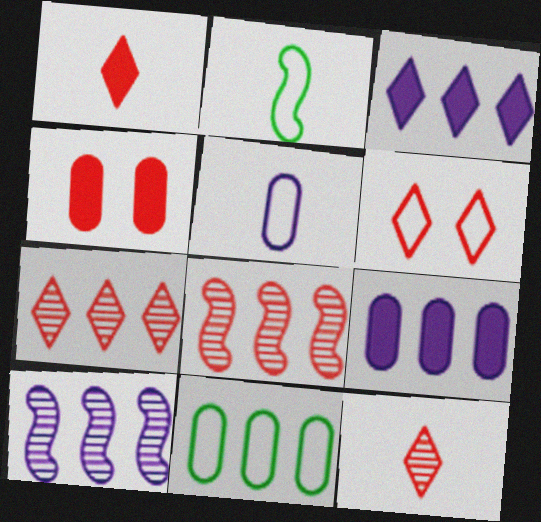[[1, 6, 7], 
[3, 8, 11]]